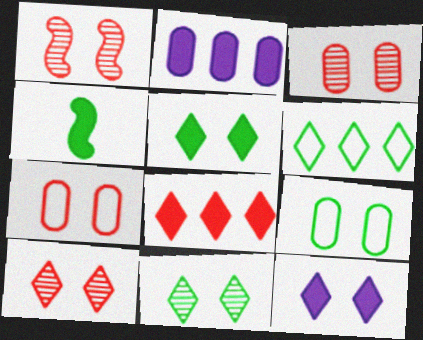[[1, 3, 10], 
[1, 9, 12]]